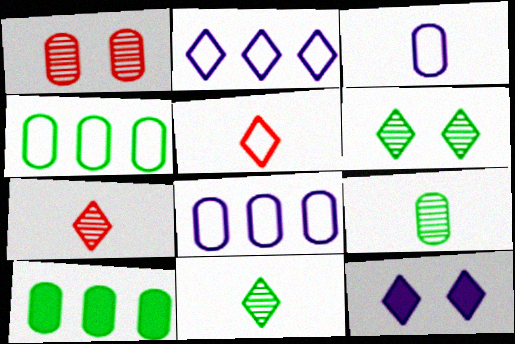[[1, 3, 10]]